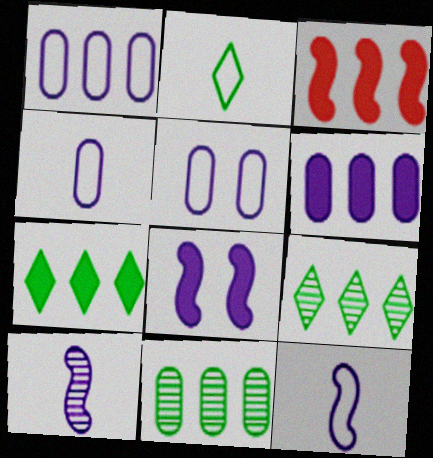[[1, 3, 9], 
[1, 4, 5], 
[3, 6, 7]]